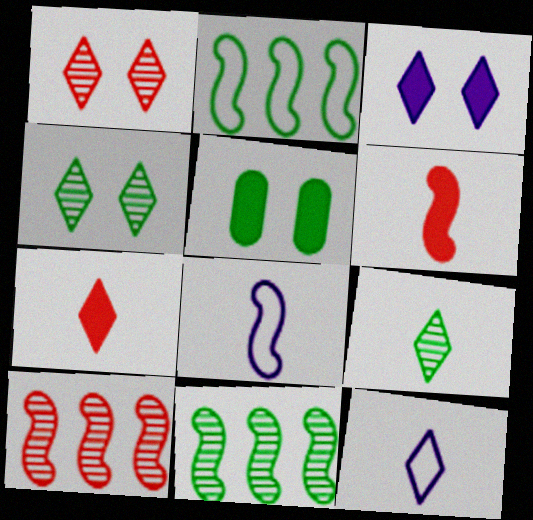[[2, 5, 9], 
[5, 10, 12], 
[7, 9, 12]]